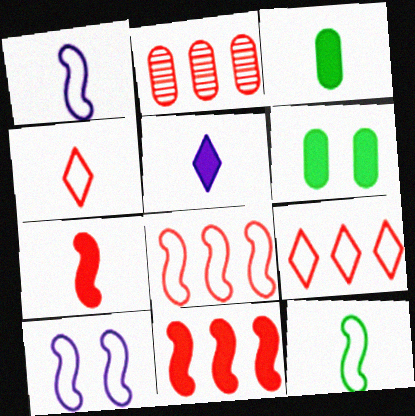[[2, 9, 11], 
[3, 5, 7], 
[5, 6, 11], 
[8, 10, 12]]